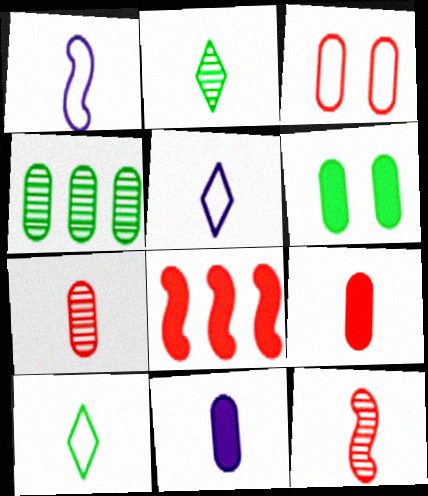[[1, 2, 9], 
[3, 4, 11], 
[10, 11, 12]]